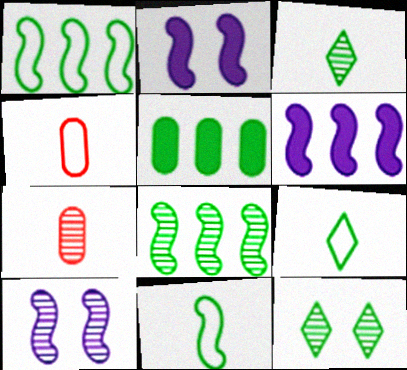[[4, 6, 12], 
[5, 11, 12]]